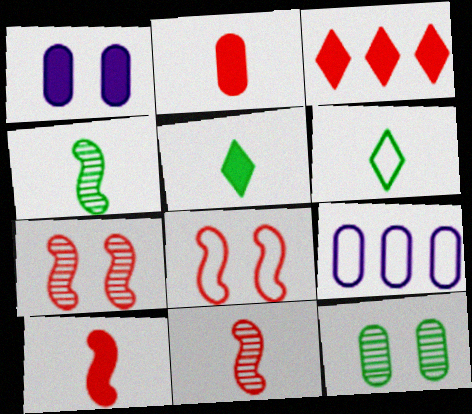[[2, 9, 12], 
[5, 7, 9], 
[6, 8, 9]]